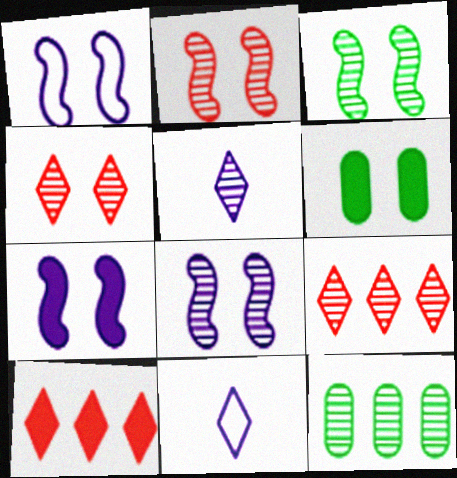[[1, 4, 6], 
[1, 7, 8], 
[2, 3, 8], 
[2, 5, 12]]